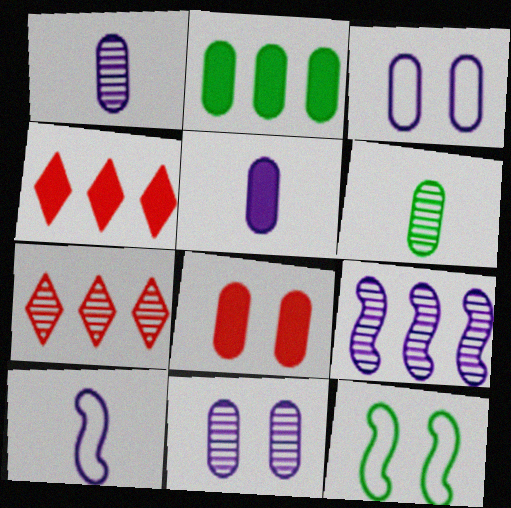[[1, 4, 12], 
[2, 5, 8], 
[5, 7, 12]]